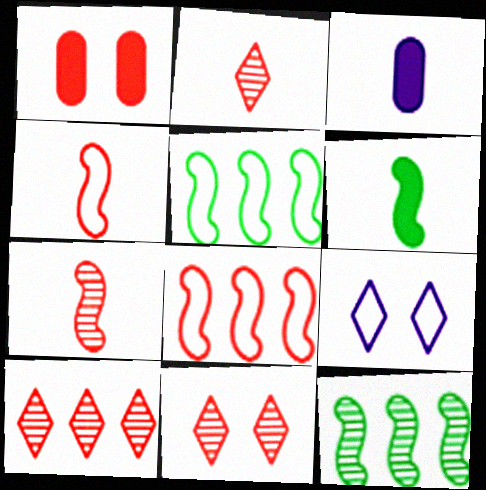[[1, 2, 8], 
[1, 4, 10], 
[2, 10, 11], 
[3, 5, 11]]